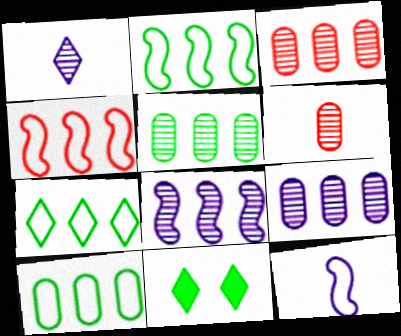[[2, 7, 10], 
[3, 5, 9], 
[3, 11, 12]]